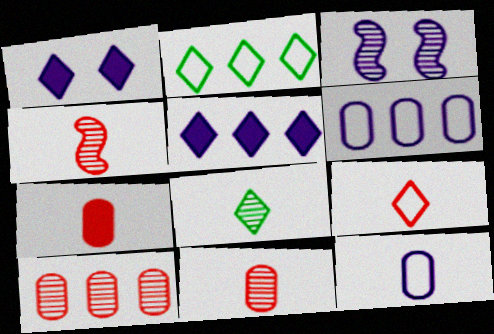[[2, 3, 7], 
[3, 5, 12], 
[3, 8, 10], 
[4, 7, 9]]